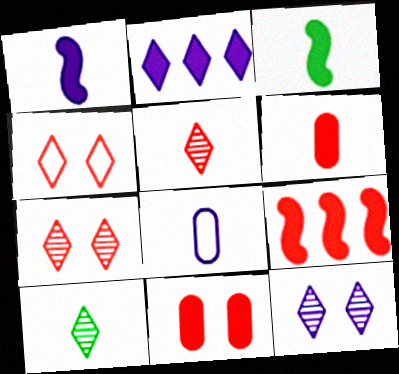[[2, 3, 11], 
[2, 4, 10], 
[3, 5, 8]]